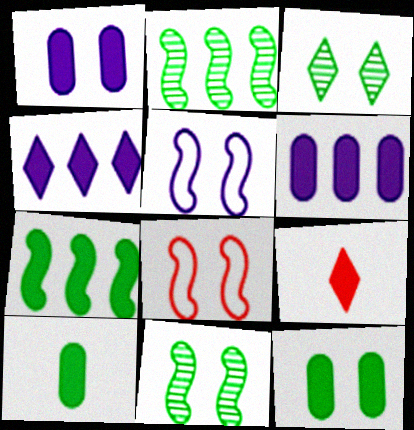[[1, 3, 8], 
[1, 7, 9]]